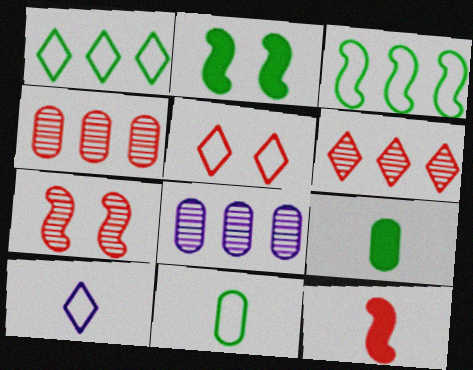[[1, 5, 10], 
[2, 4, 10], 
[4, 5, 12]]